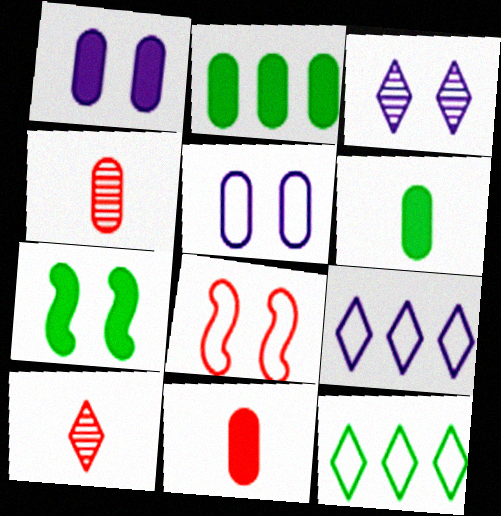[[1, 2, 11], 
[2, 4, 5], 
[4, 7, 9]]